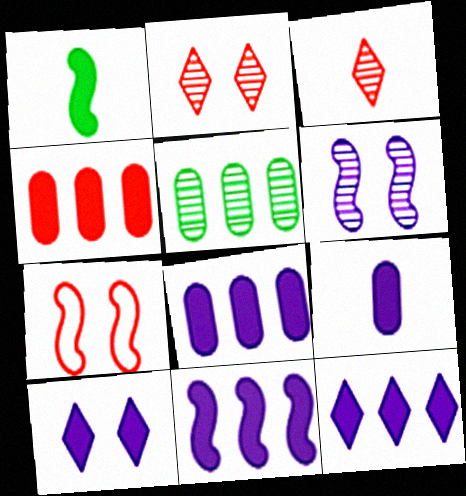[[1, 4, 10], 
[3, 4, 7], 
[3, 5, 6], 
[8, 11, 12], 
[9, 10, 11]]